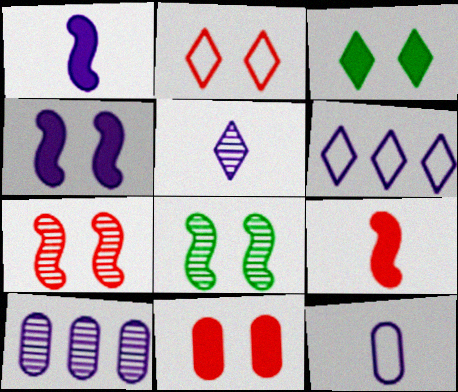[[1, 5, 12], 
[2, 7, 11], 
[3, 4, 11]]